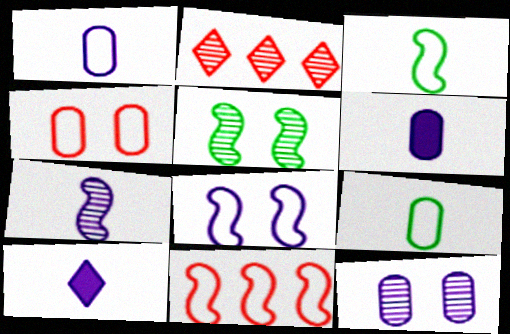[[1, 7, 10], 
[3, 8, 11]]